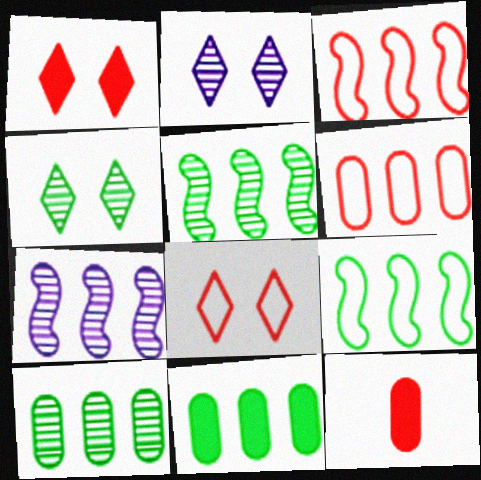[[2, 9, 12]]